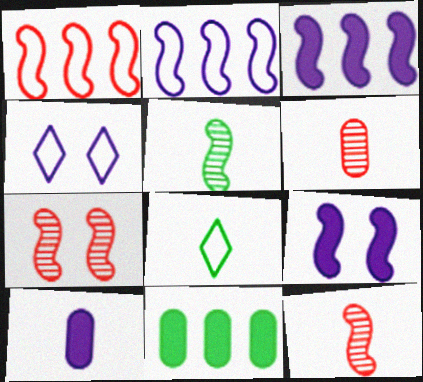[[1, 5, 9], 
[4, 11, 12], 
[8, 10, 12]]